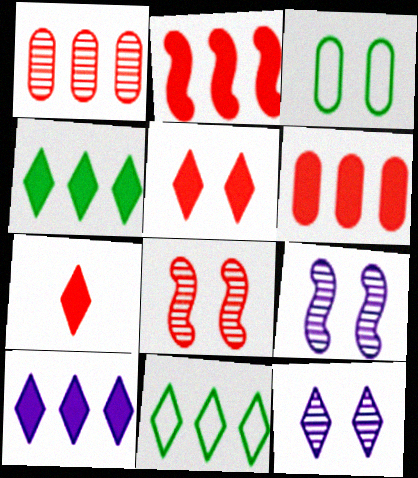[[3, 5, 9], 
[7, 11, 12]]